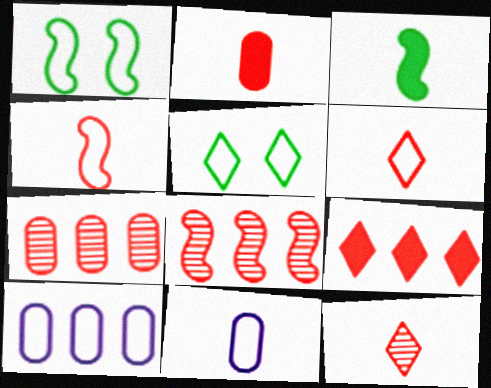[[1, 6, 10], 
[2, 4, 12], 
[3, 11, 12], 
[4, 5, 10]]